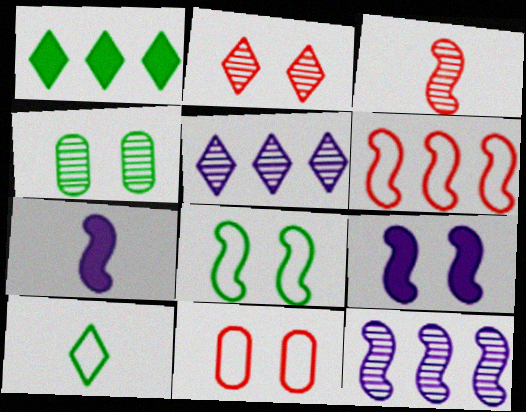[[3, 4, 5]]